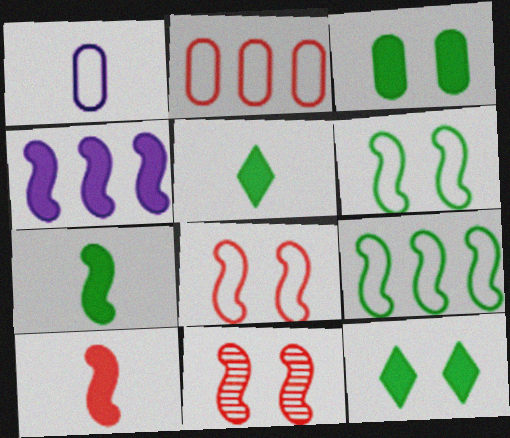[]